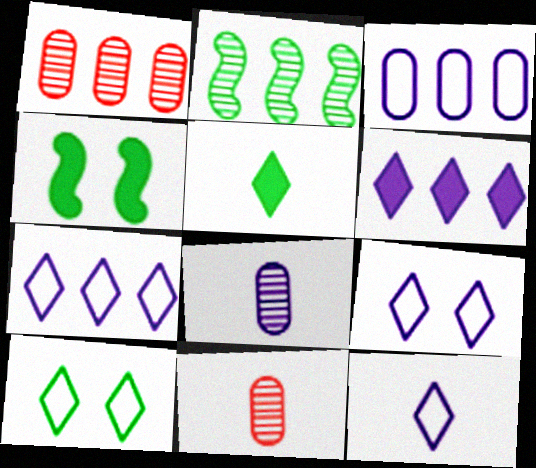[[1, 4, 12], 
[4, 7, 11], 
[7, 9, 12]]